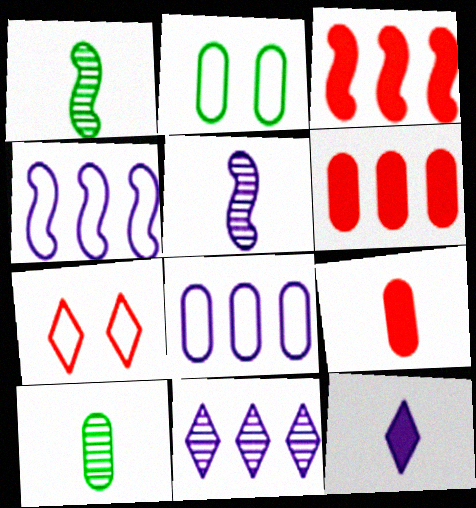[]